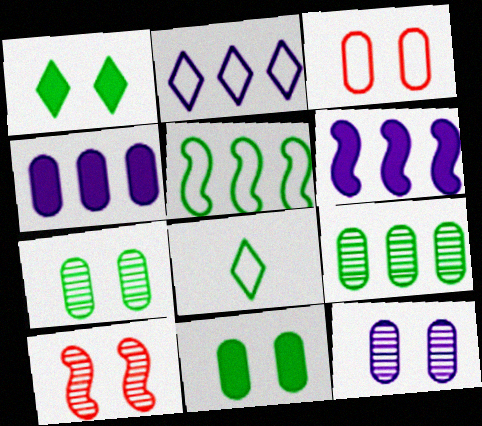[[3, 11, 12], 
[4, 8, 10]]